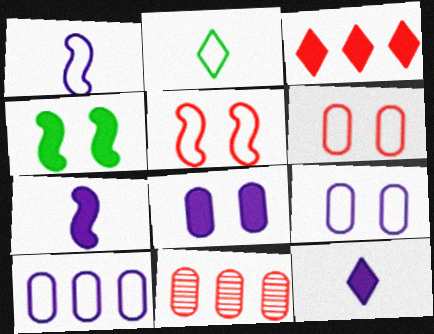[[2, 5, 10]]